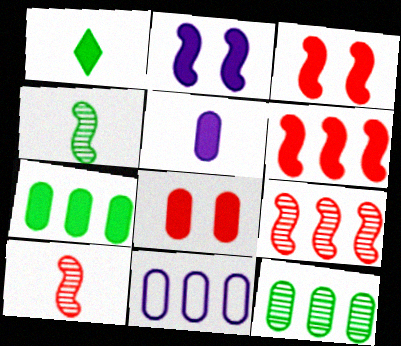[[5, 7, 8]]